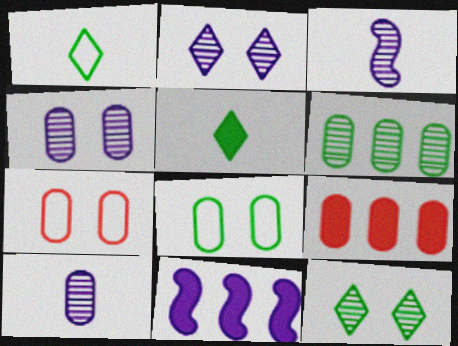[[8, 9, 10]]